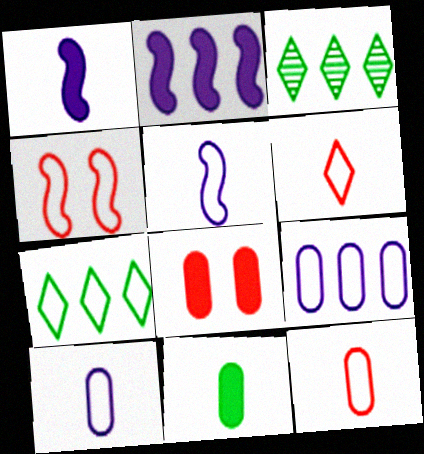[[3, 5, 8], 
[4, 7, 10]]